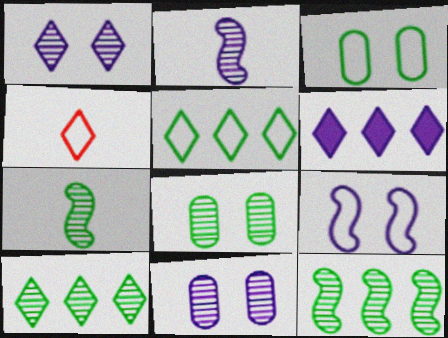[[7, 8, 10]]